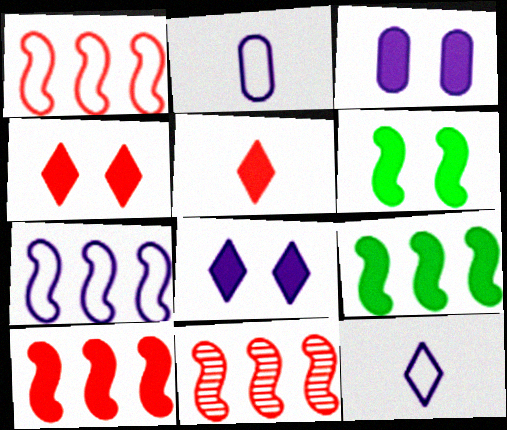[[1, 10, 11], 
[3, 4, 6], 
[3, 5, 9], 
[7, 9, 11]]